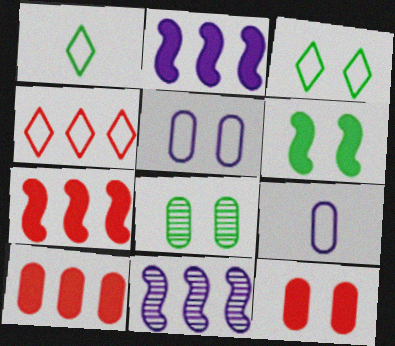[[1, 11, 12], 
[3, 6, 8], 
[5, 8, 12], 
[8, 9, 10]]